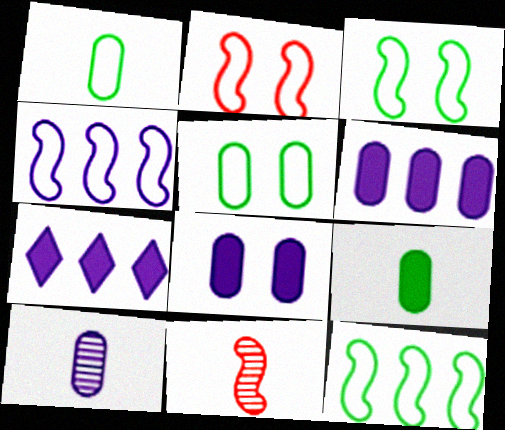[[5, 7, 11]]